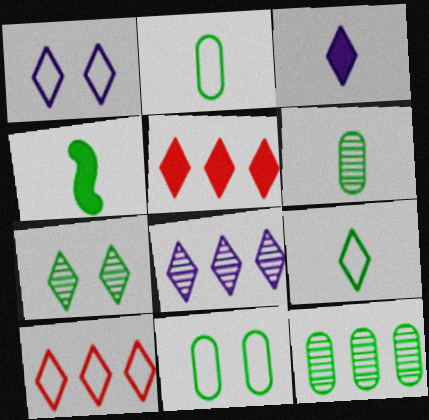[[1, 3, 8], 
[1, 9, 10], 
[3, 7, 10], 
[4, 6, 9]]